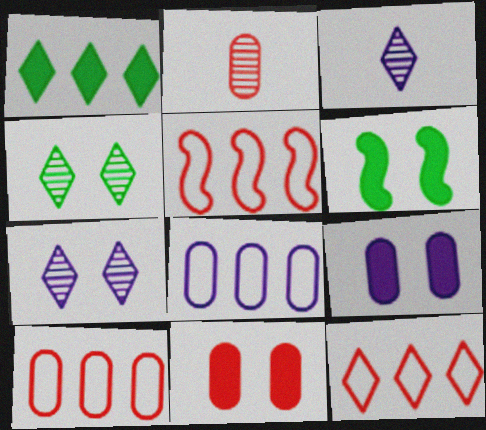[[2, 10, 11], 
[3, 6, 10], 
[5, 10, 12]]